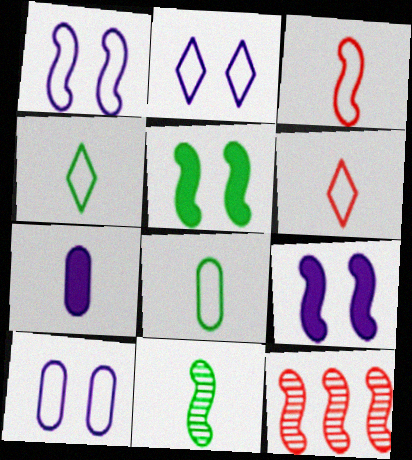[[1, 2, 10], 
[6, 7, 11]]